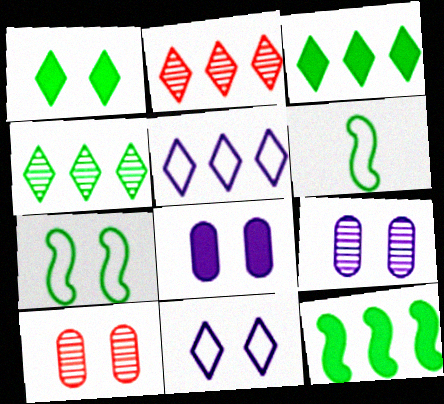[[2, 3, 5], 
[2, 6, 8]]